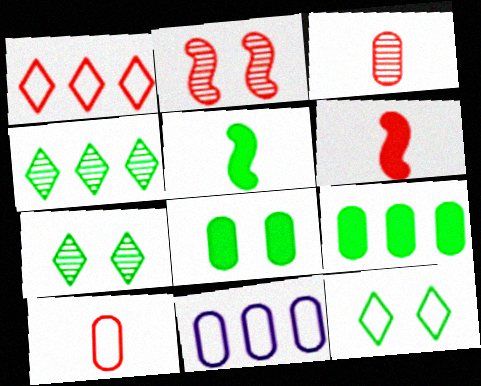[[3, 8, 11], 
[6, 7, 11]]